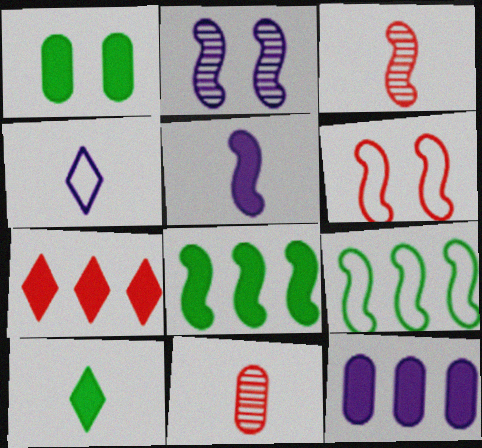[[1, 5, 7], 
[1, 8, 10], 
[2, 4, 12], 
[6, 7, 11], 
[7, 8, 12]]